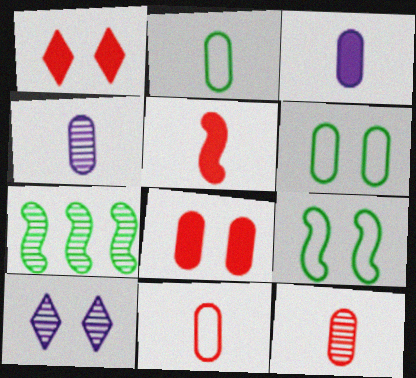[[2, 3, 12], 
[7, 10, 12], 
[8, 9, 10]]